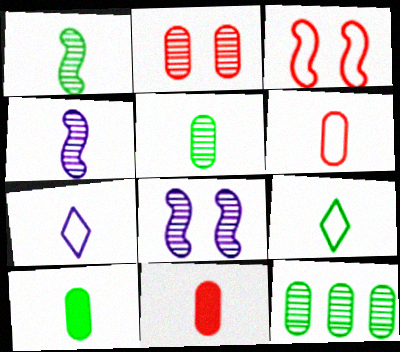[[1, 7, 11], 
[1, 9, 10], 
[4, 9, 11]]